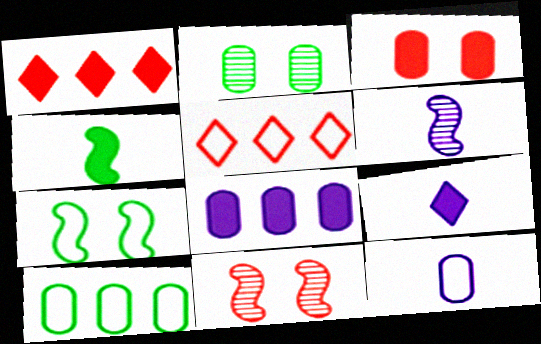[[5, 7, 12], 
[6, 9, 12], 
[9, 10, 11]]